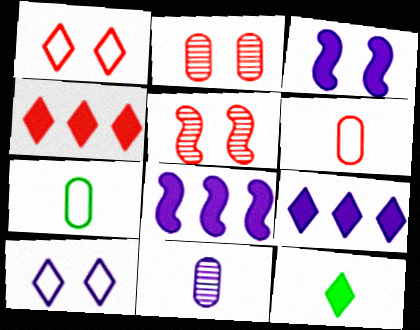[[4, 5, 6], 
[5, 7, 9], 
[8, 10, 11]]